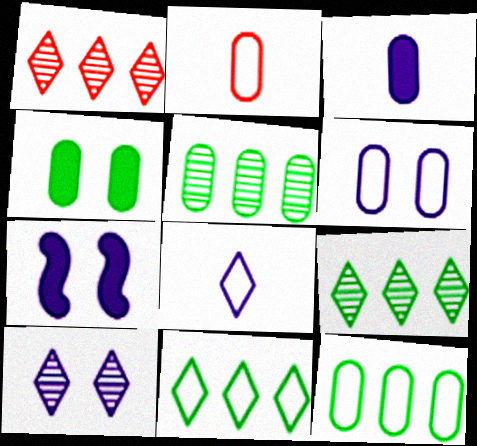[[2, 6, 12], 
[2, 7, 9], 
[6, 7, 10]]